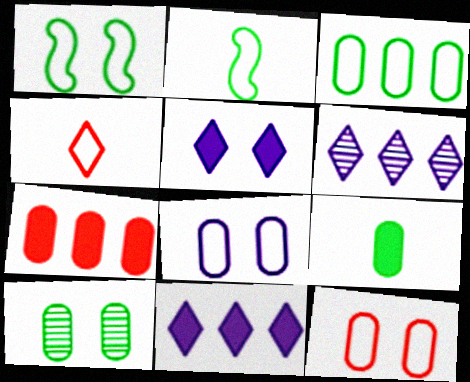[[3, 9, 10]]